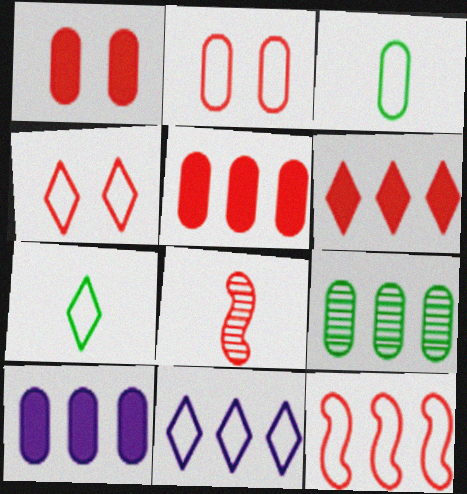[[2, 6, 8], 
[4, 5, 8], 
[4, 7, 11]]